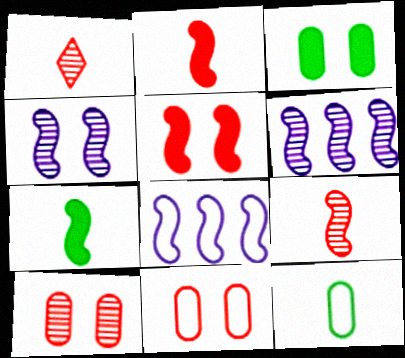[[1, 3, 8]]